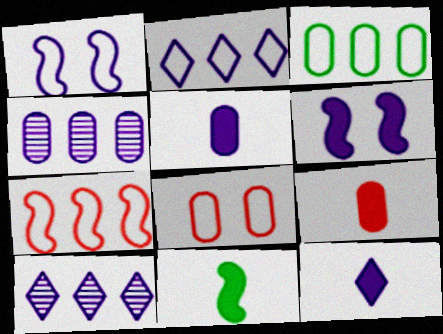[[1, 4, 12], 
[1, 5, 10], 
[2, 3, 7], 
[8, 10, 11], 
[9, 11, 12]]